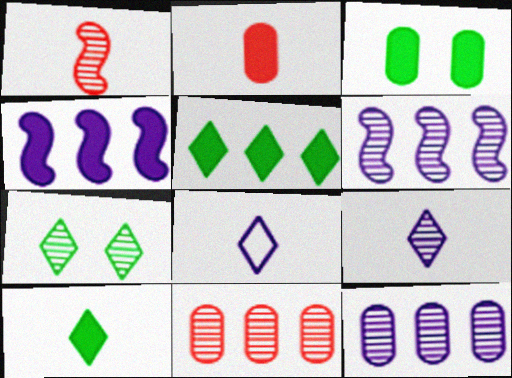[[1, 7, 12]]